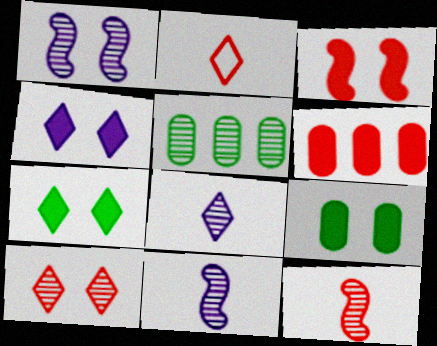[[3, 4, 9], 
[5, 10, 11]]